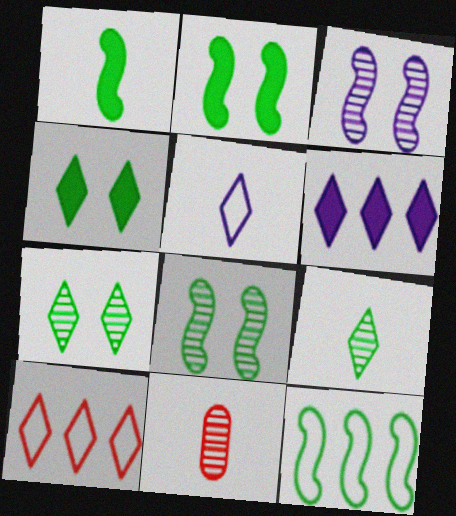[[1, 5, 11], 
[1, 8, 12]]